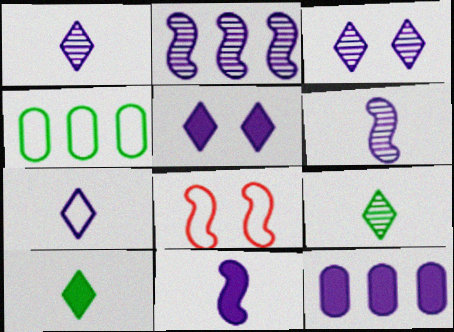[[4, 7, 8], 
[5, 11, 12], 
[8, 9, 12]]